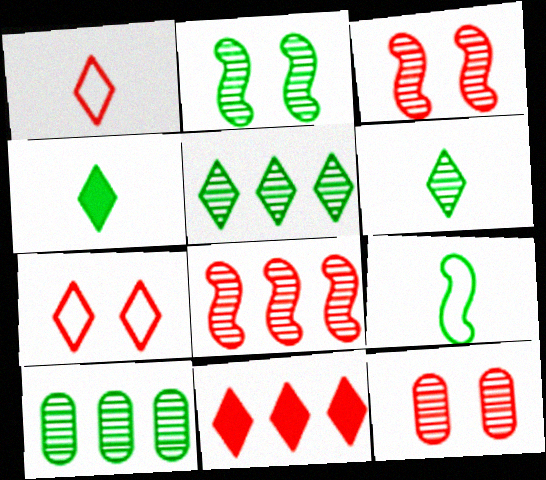[[2, 6, 10]]